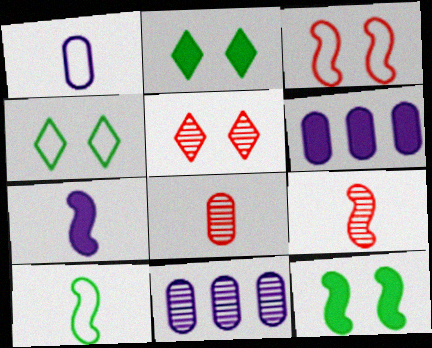[[4, 6, 9], 
[5, 6, 10], 
[7, 9, 10]]